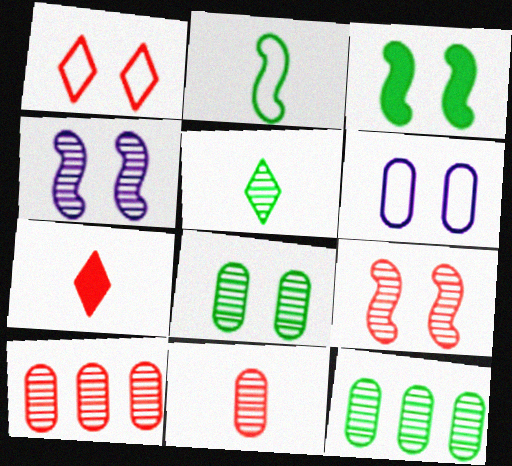[[4, 5, 10]]